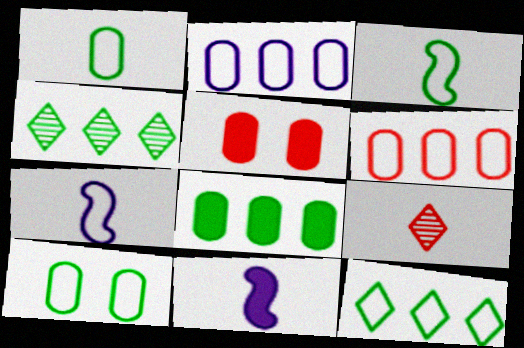[[1, 9, 11], 
[3, 10, 12], 
[4, 5, 7]]